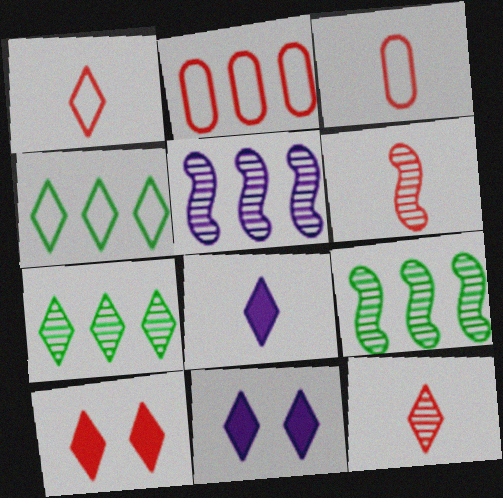[[1, 7, 11], 
[2, 6, 10], 
[3, 9, 11], 
[4, 11, 12]]